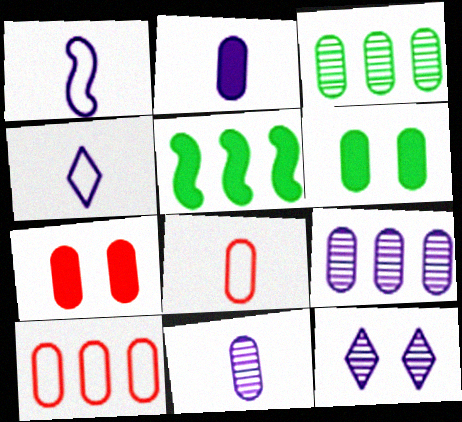[[5, 8, 12], 
[6, 8, 9], 
[6, 10, 11]]